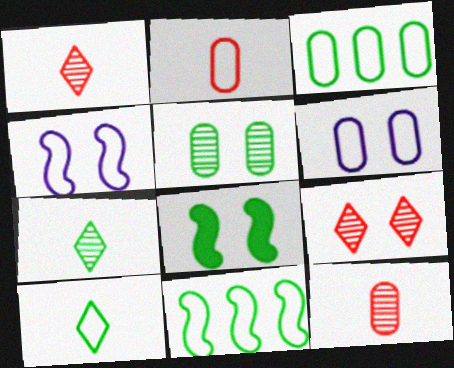[[2, 3, 6], 
[3, 7, 8], 
[6, 8, 9]]